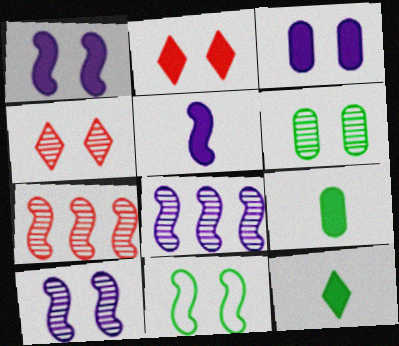[[3, 4, 11], 
[4, 6, 10], 
[5, 7, 11]]